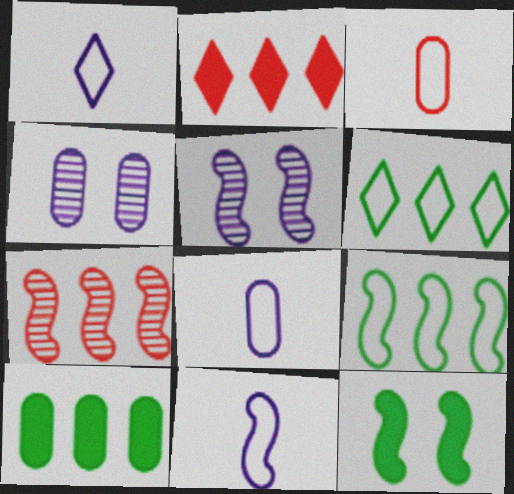[[1, 8, 11], 
[3, 4, 10], 
[7, 11, 12]]